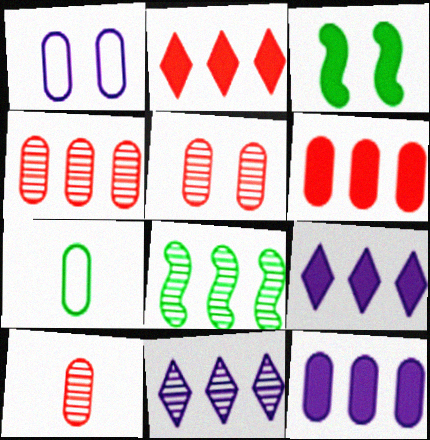[[4, 5, 10], 
[4, 8, 11], 
[5, 7, 12]]